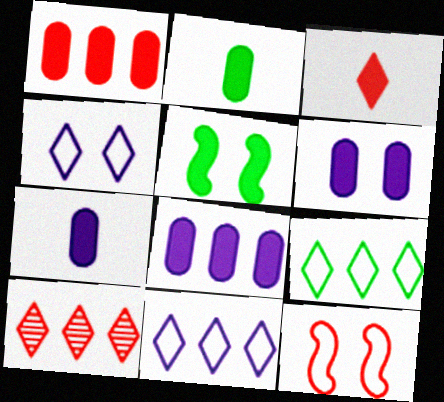[[1, 2, 6], 
[3, 5, 8], 
[6, 7, 8]]